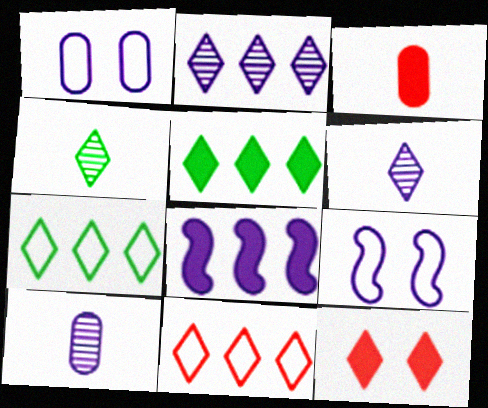[[1, 6, 8], 
[2, 5, 11], 
[6, 7, 12]]